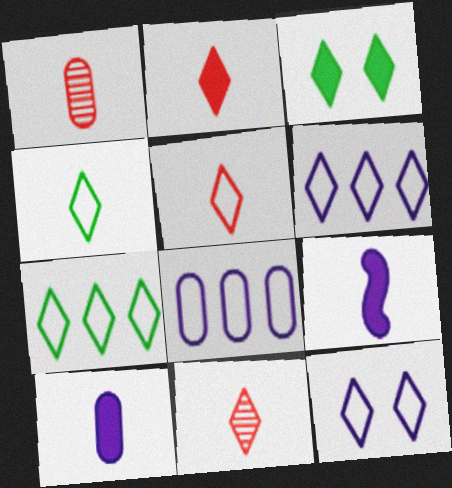[[1, 4, 9], 
[2, 5, 11], 
[3, 6, 11], 
[5, 7, 12]]